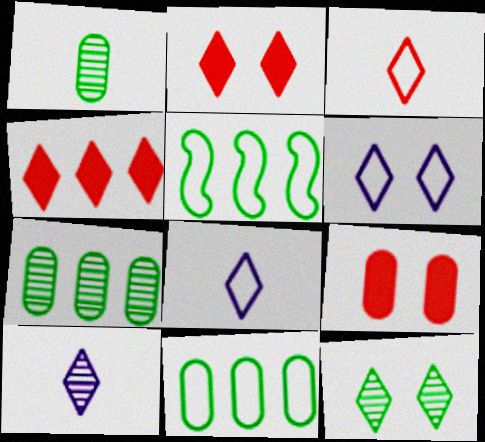[[2, 6, 12], 
[4, 8, 12], 
[5, 9, 10]]